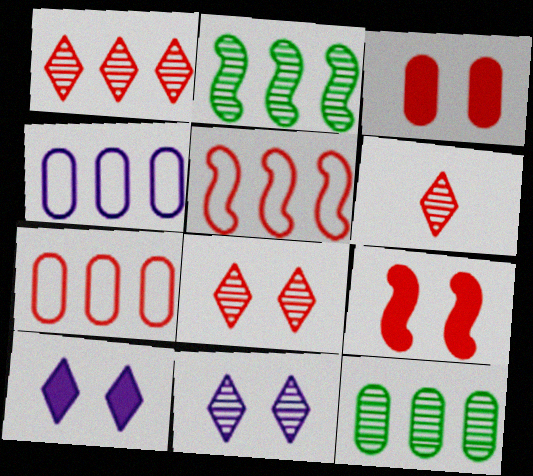[[1, 6, 8], 
[3, 5, 6], 
[6, 7, 9]]